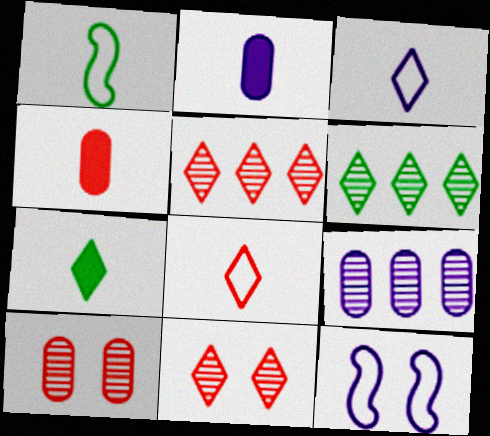[[4, 6, 12]]